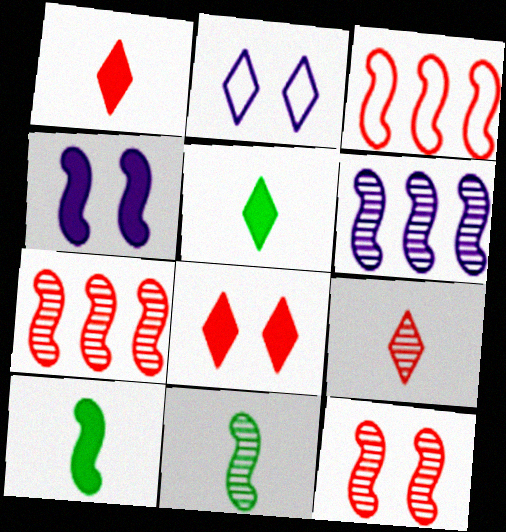[[3, 4, 11], 
[6, 11, 12]]